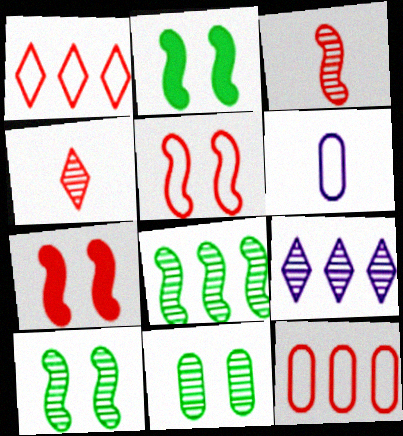[[3, 9, 11], 
[4, 7, 12]]